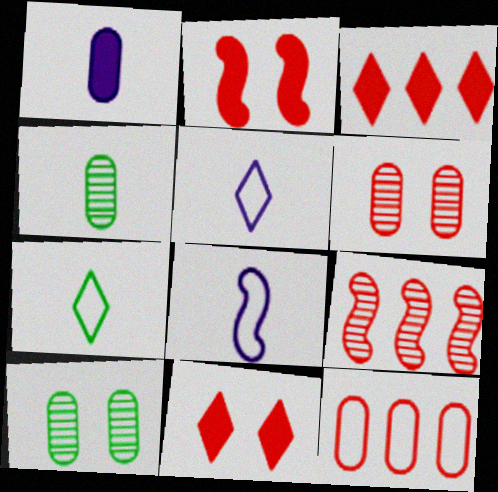[[1, 10, 12], 
[3, 8, 10], 
[3, 9, 12]]